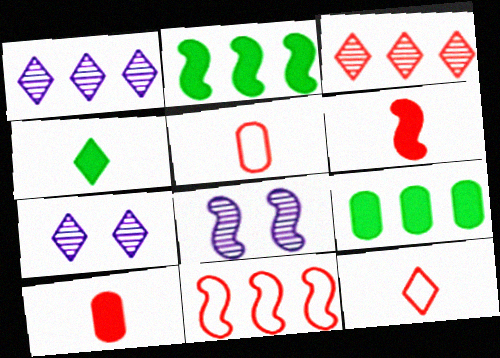[[1, 9, 11], 
[2, 5, 7], 
[8, 9, 12]]